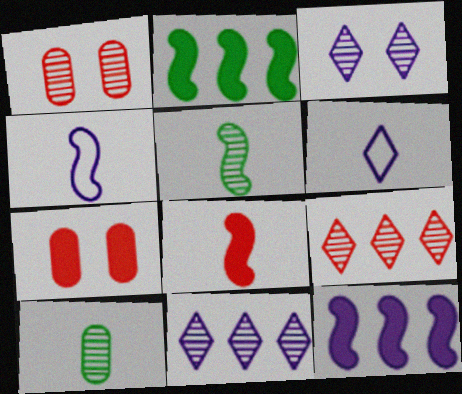[[1, 2, 6], 
[1, 5, 11], 
[4, 5, 8], 
[6, 8, 10]]